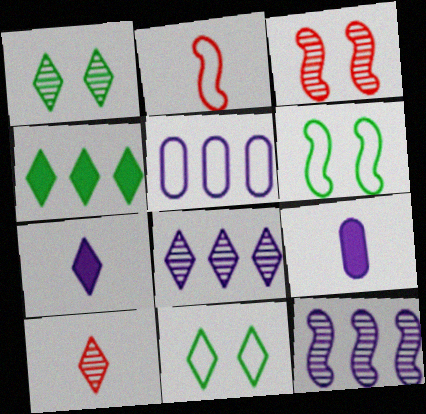[[1, 8, 10], 
[2, 5, 11]]